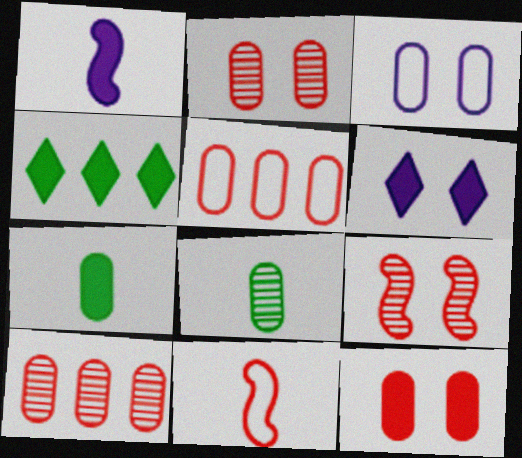[[1, 4, 12], 
[3, 7, 10]]